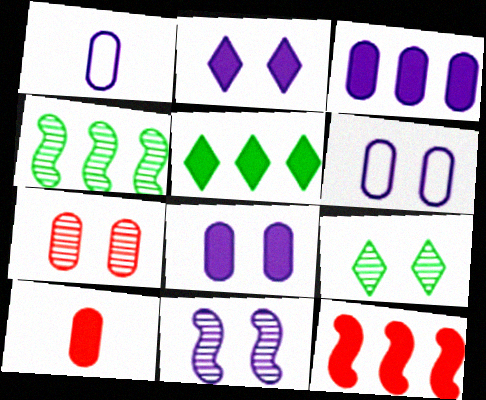[[1, 9, 12], 
[2, 6, 11], 
[3, 5, 12], 
[7, 9, 11]]